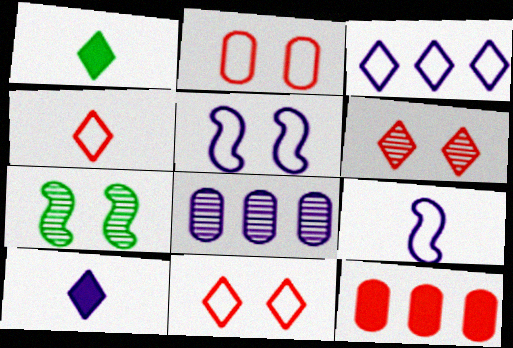[[1, 3, 6], 
[5, 8, 10]]